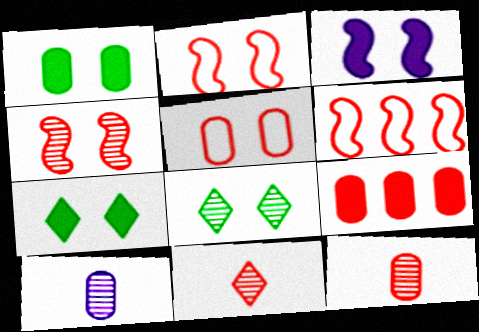[[2, 9, 11], 
[3, 5, 8], 
[5, 9, 12], 
[6, 7, 10]]